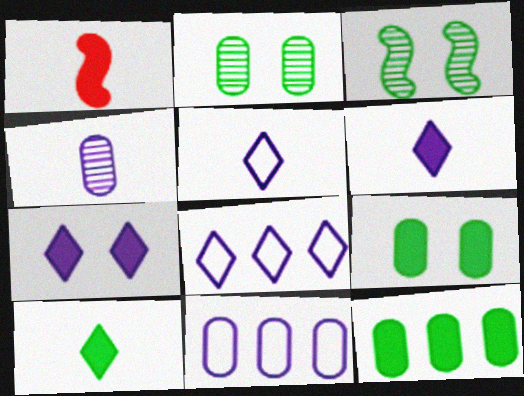[[1, 2, 8], 
[1, 7, 12]]